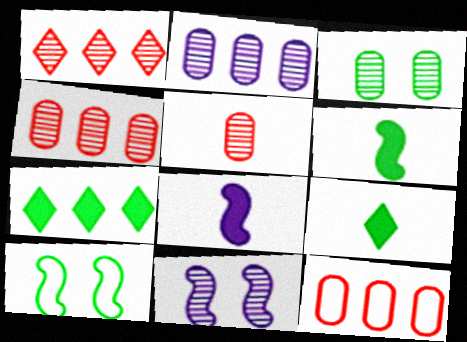[[2, 3, 5], 
[9, 11, 12]]